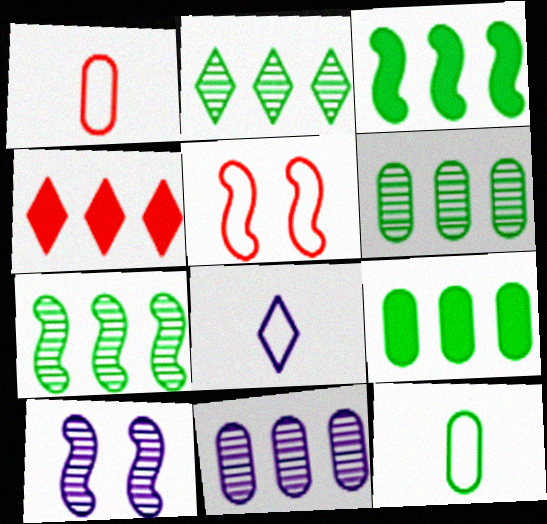[[2, 6, 7], 
[4, 10, 12]]